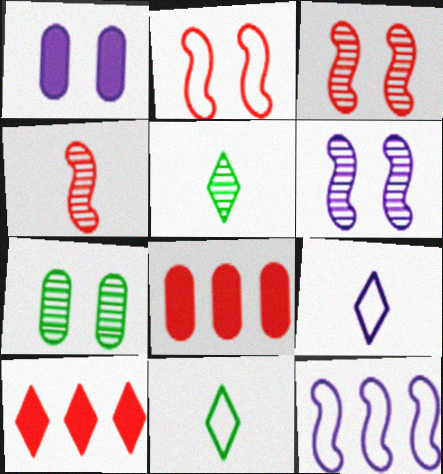[[6, 8, 11]]